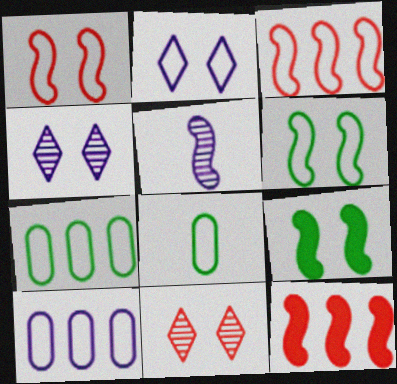[[2, 3, 8], 
[3, 5, 9], 
[4, 8, 12], 
[5, 6, 12]]